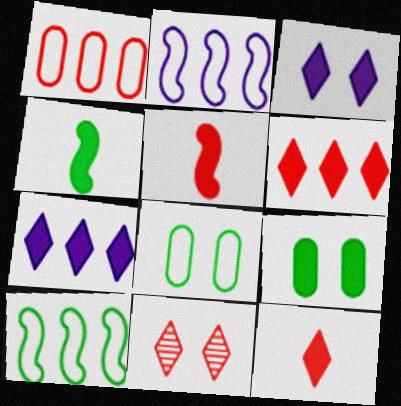[[1, 5, 11], 
[5, 7, 9]]